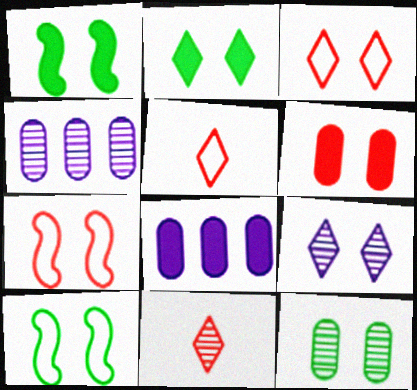[[1, 4, 5], 
[2, 3, 9], 
[2, 10, 12], 
[6, 9, 10], 
[8, 10, 11]]